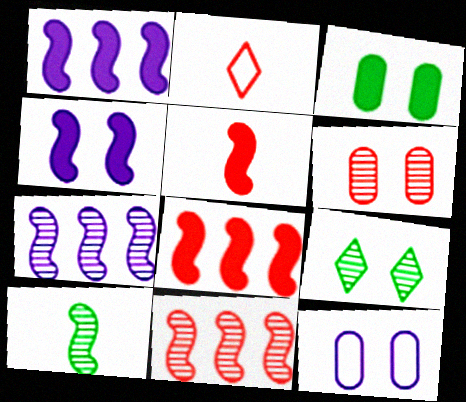[[2, 3, 7], 
[2, 6, 8], 
[3, 6, 12]]